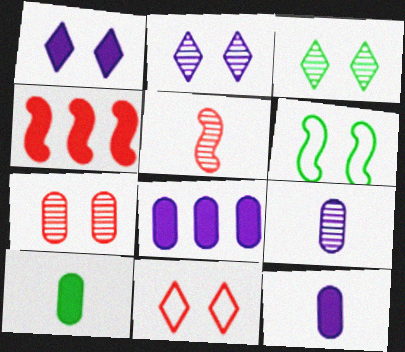[[1, 3, 11], 
[1, 4, 10], 
[1, 6, 7]]